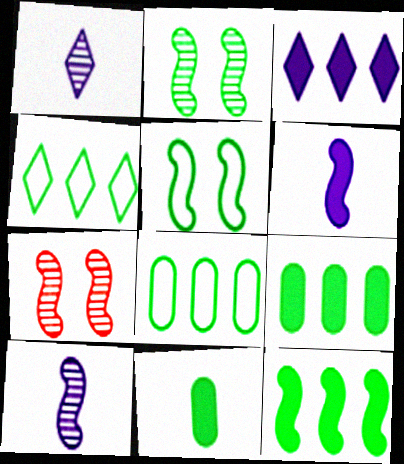[[2, 4, 11]]